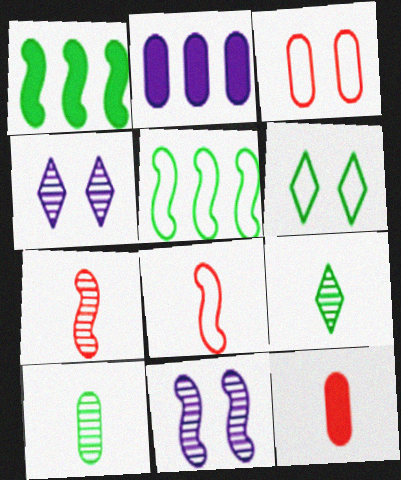[[1, 6, 10], 
[1, 8, 11], 
[2, 3, 10], 
[2, 6, 7], 
[4, 5, 12]]